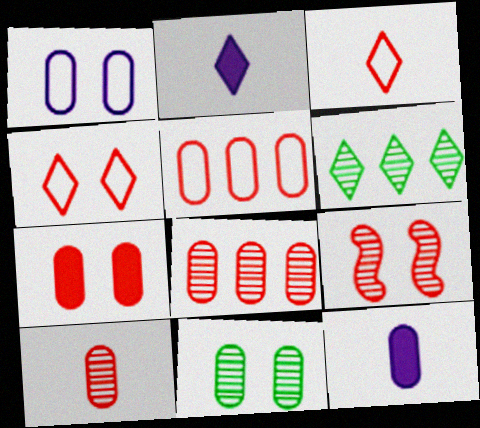[[1, 7, 11], 
[2, 4, 6], 
[4, 7, 9], 
[5, 7, 10], 
[5, 11, 12]]